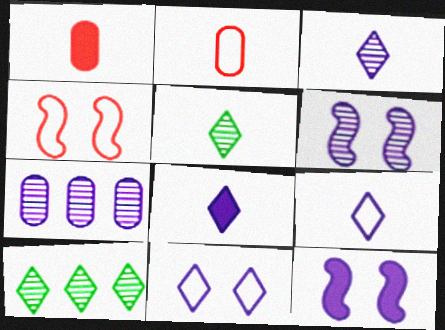[[2, 10, 12], 
[3, 6, 7], 
[3, 8, 9], 
[7, 9, 12]]